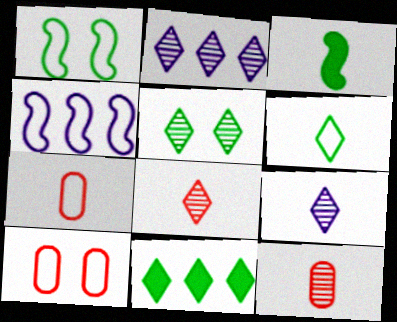[[2, 3, 10], 
[2, 5, 8], 
[3, 7, 9], 
[4, 6, 10], 
[5, 6, 11]]